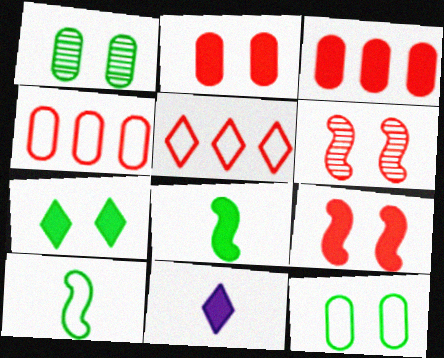[]